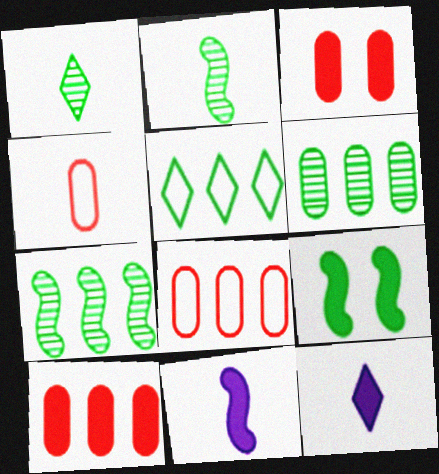[[1, 4, 11], 
[2, 4, 12], 
[9, 10, 12]]